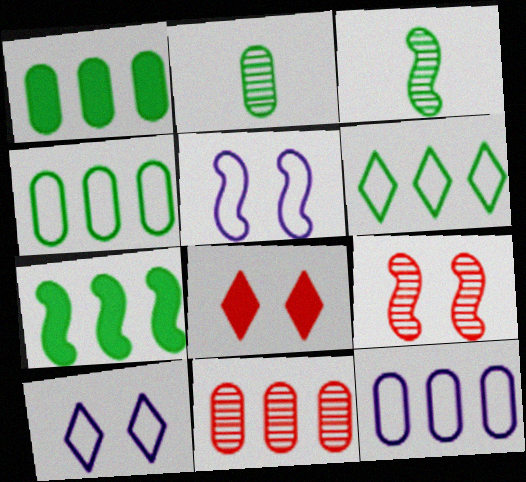[[1, 11, 12], 
[3, 8, 12]]